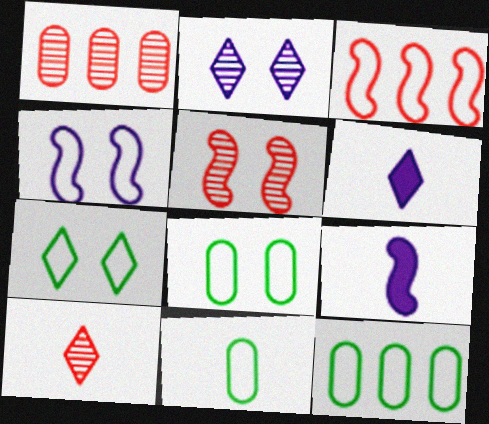[[1, 5, 10], 
[1, 7, 9], 
[5, 6, 12], 
[8, 11, 12], 
[9, 10, 11]]